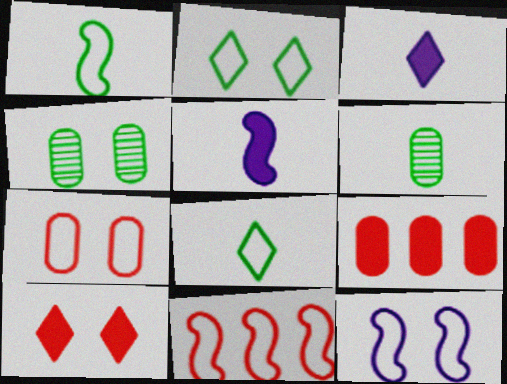[[1, 11, 12], 
[2, 7, 12], 
[3, 4, 11], 
[4, 10, 12]]